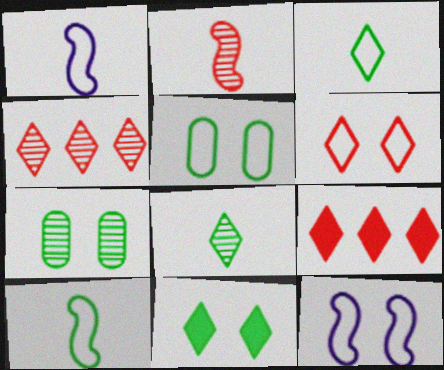[[1, 7, 9], 
[5, 6, 12]]